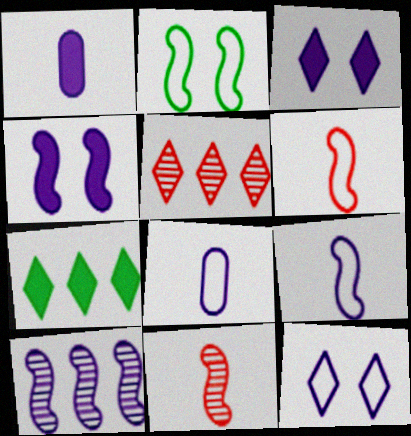[[1, 2, 5], 
[1, 10, 12], 
[3, 8, 10], 
[4, 9, 10]]